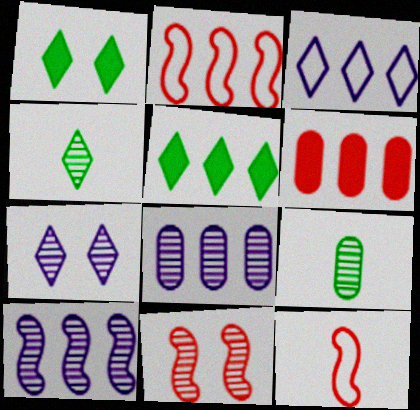[[1, 8, 12], 
[2, 5, 8], 
[4, 8, 11]]